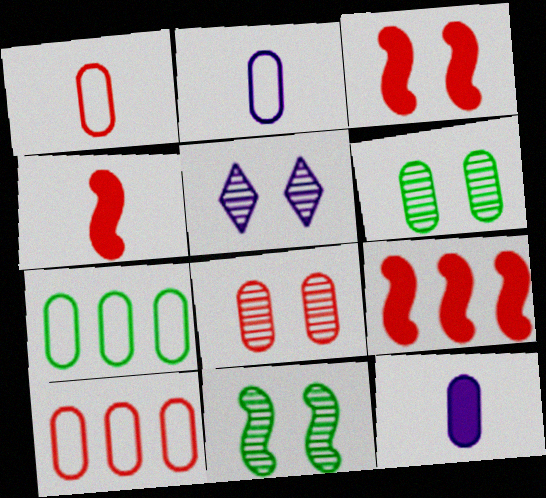[[3, 4, 9], 
[4, 5, 7], 
[5, 8, 11], 
[6, 10, 12], 
[7, 8, 12]]